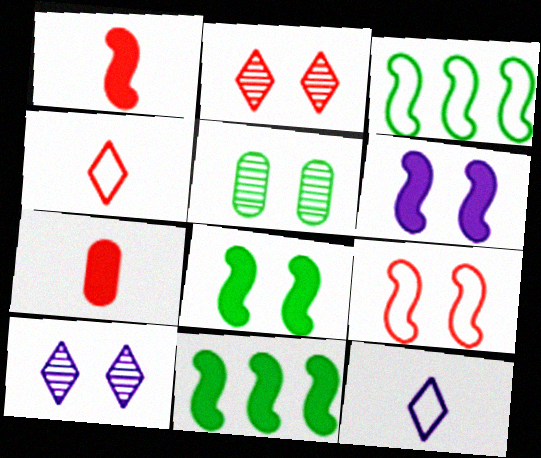[[1, 6, 11], 
[3, 7, 10]]